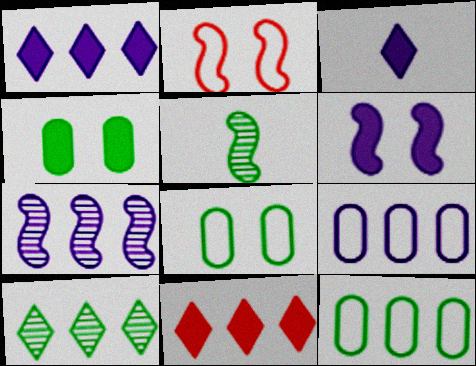[[1, 7, 9], 
[7, 11, 12]]